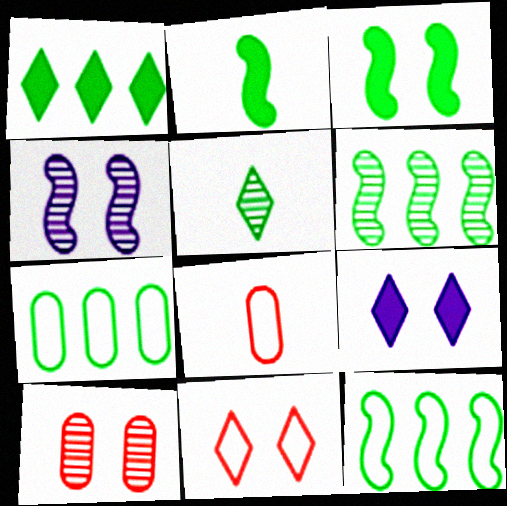[[1, 4, 8], 
[1, 6, 7], 
[3, 5, 7], 
[6, 8, 9]]